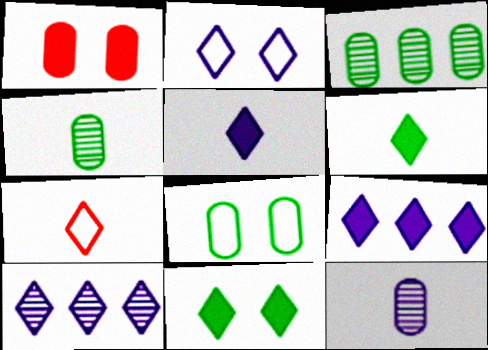[[2, 5, 10], 
[7, 10, 11]]